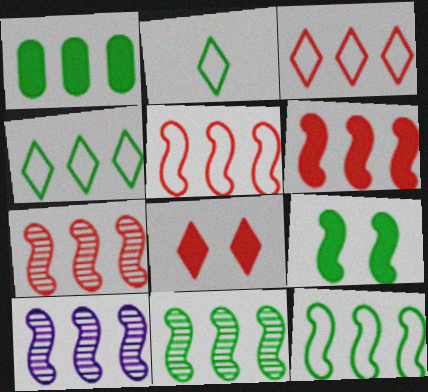[[1, 3, 10], 
[1, 4, 11], 
[5, 6, 7], 
[6, 10, 12], 
[7, 10, 11]]